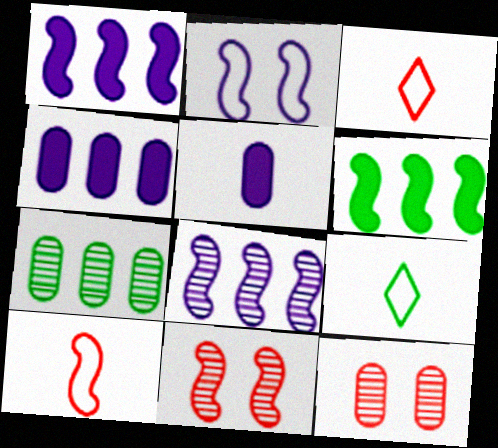[[1, 9, 12], 
[4, 9, 11]]